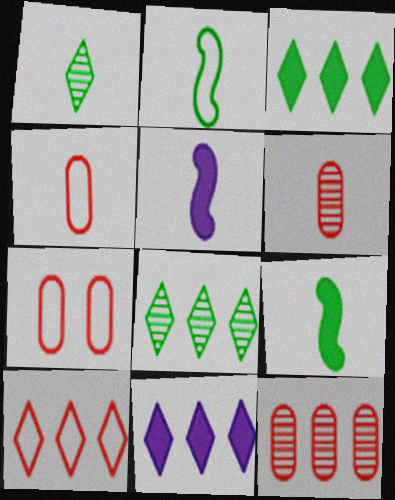[[1, 4, 5], 
[5, 7, 8], 
[8, 10, 11]]